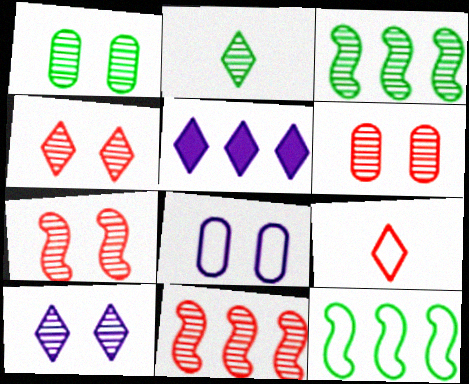[[1, 2, 3], 
[1, 7, 10], 
[4, 6, 7], 
[8, 9, 12]]